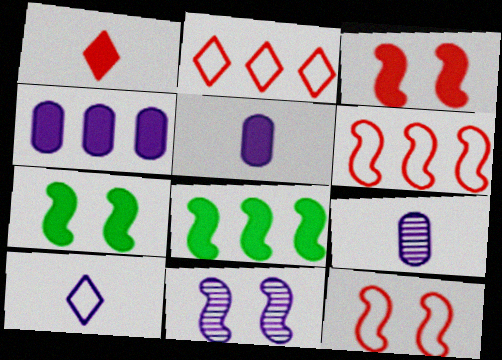[[1, 4, 7], 
[2, 7, 9], 
[4, 10, 11], 
[7, 11, 12]]